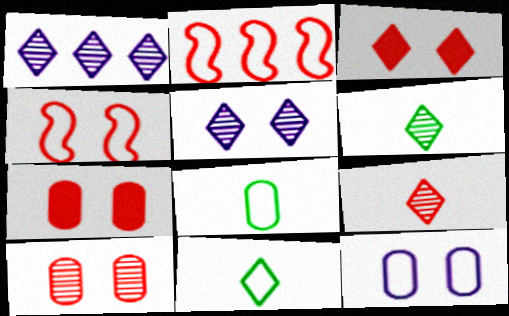[[1, 3, 11], 
[2, 7, 9], 
[2, 11, 12], 
[3, 4, 10]]